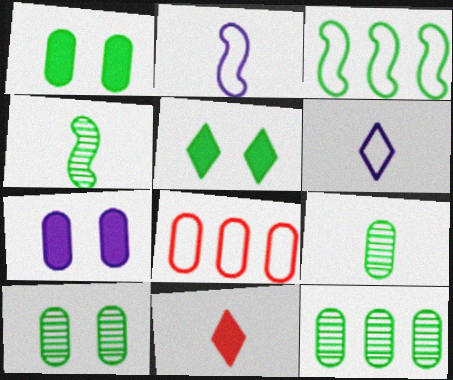[[2, 9, 11], 
[3, 5, 9], 
[7, 8, 9], 
[9, 10, 12]]